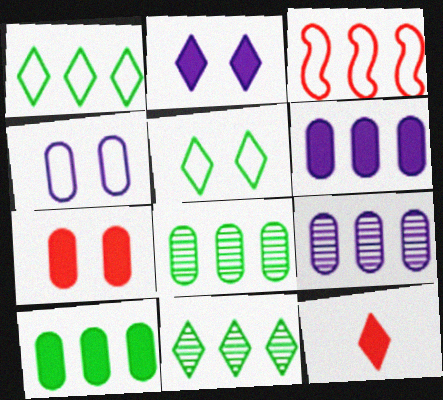[[3, 6, 11]]